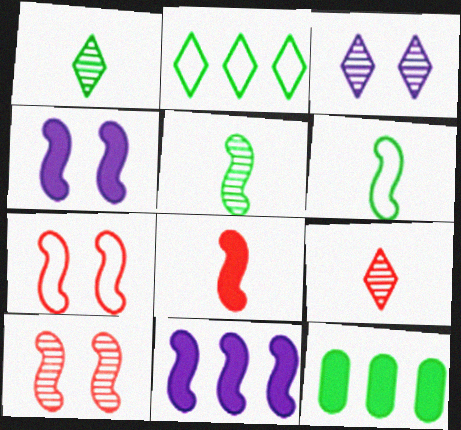[[5, 7, 11], 
[6, 10, 11]]